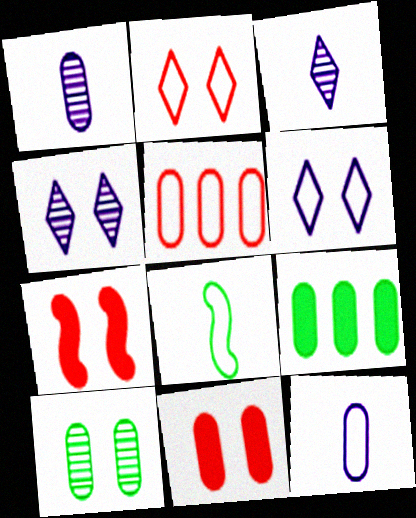[[5, 6, 8], 
[6, 7, 10]]